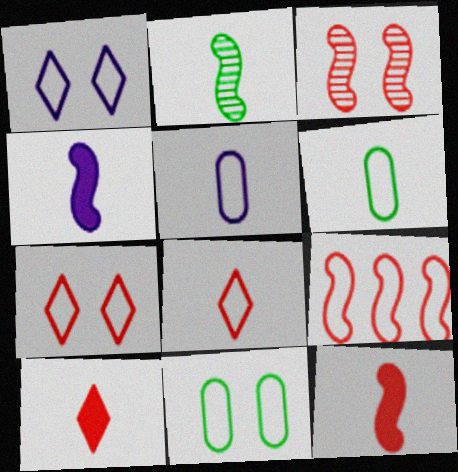[[1, 6, 9], 
[2, 5, 10], 
[3, 9, 12]]